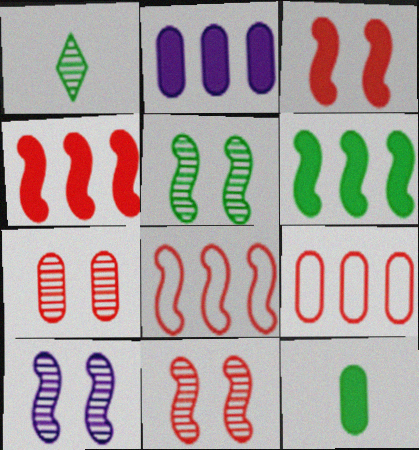[[5, 10, 11]]